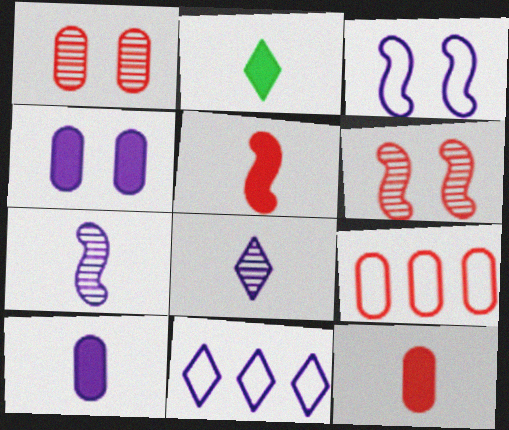[[1, 9, 12], 
[2, 5, 10], 
[4, 7, 11]]